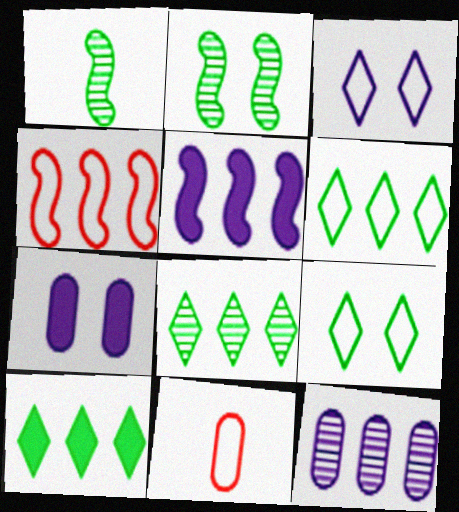[[4, 10, 12], 
[6, 8, 10]]